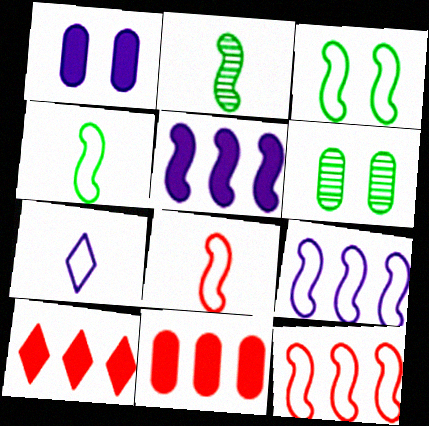[[3, 8, 9]]